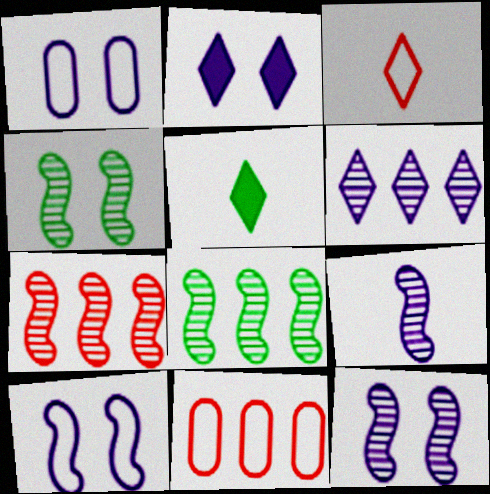[[1, 2, 12], 
[1, 5, 7], 
[4, 7, 9], 
[5, 11, 12]]